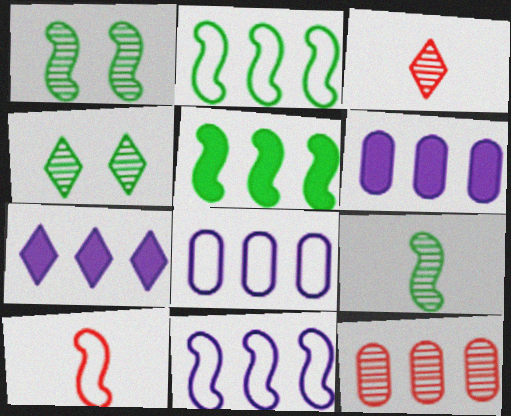[[2, 7, 12], 
[4, 6, 10]]